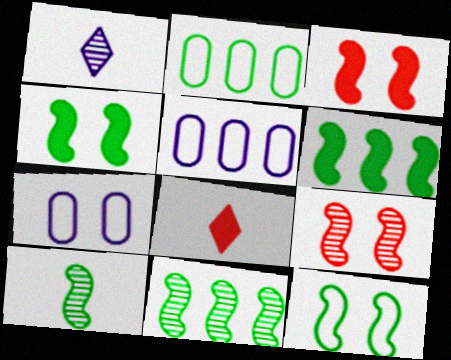[[1, 2, 3], 
[6, 10, 12], 
[7, 8, 11]]